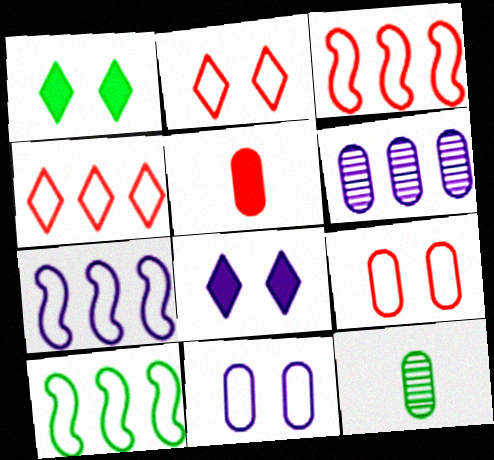[[1, 10, 12], 
[3, 7, 10], 
[3, 8, 12]]